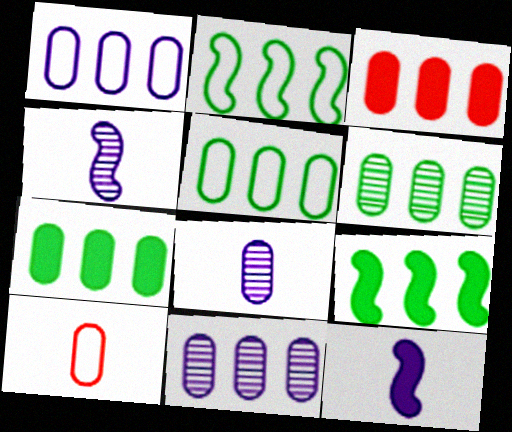[[1, 3, 6], 
[3, 5, 11], 
[5, 6, 7]]